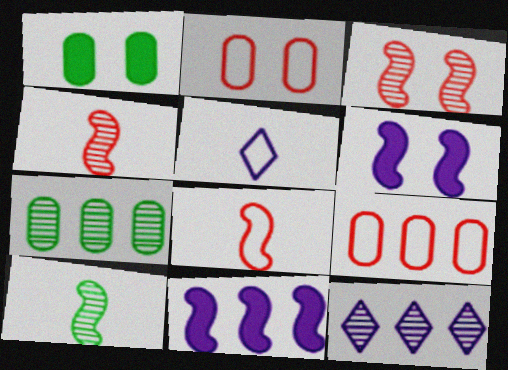[[1, 8, 12]]